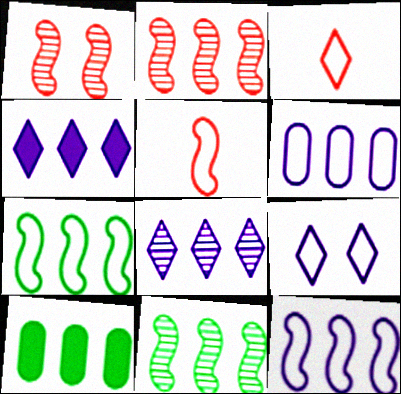[]